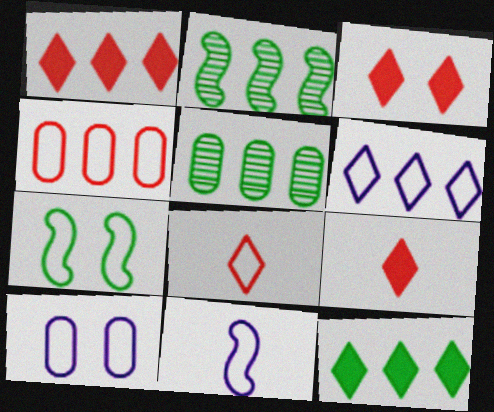[[1, 3, 9], 
[2, 9, 10], 
[3, 5, 11], 
[6, 10, 11]]